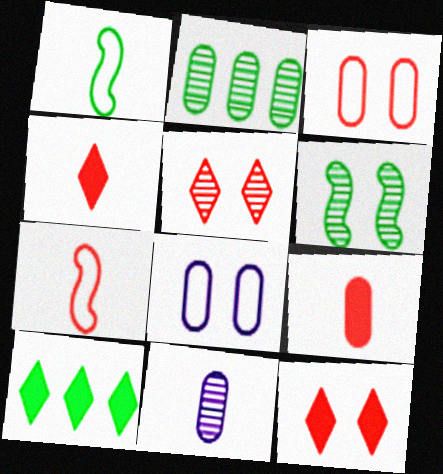[[1, 4, 11], 
[2, 8, 9], 
[6, 8, 12]]